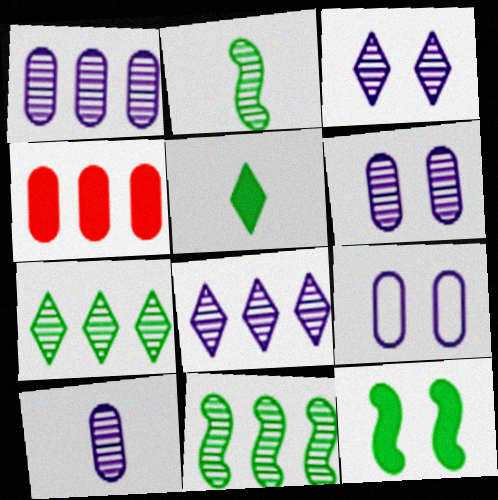[[1, 6, 10]]